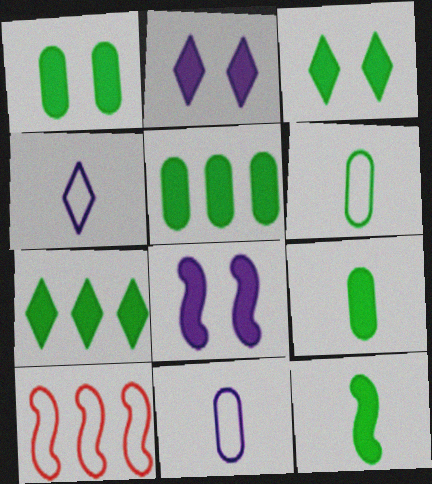[[1, 5, 9], 
[1, 7, 12], 
[3, 5, 12]]